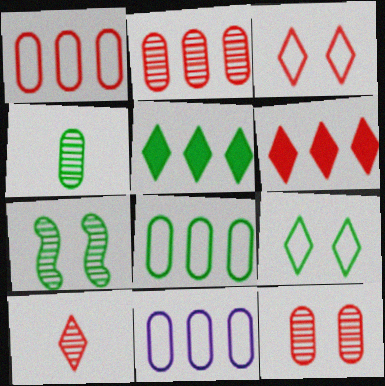[[1, 8, 11], 
[3, 6, 10]]